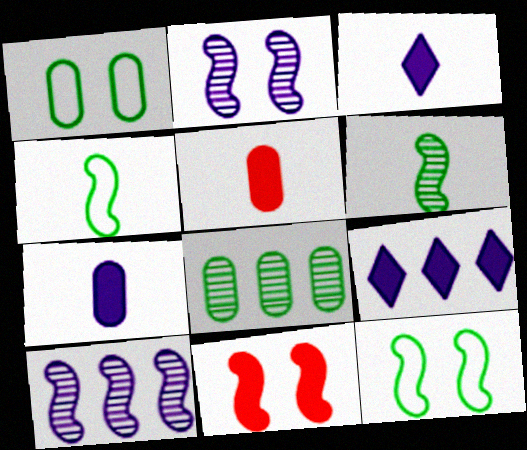[[2, 11, 12], 
[4, 10, 11]]